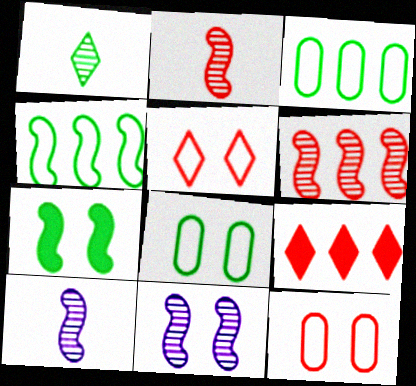[[1, 3, 7], 
[2, 9, 12], 
[8, 9, 10]]